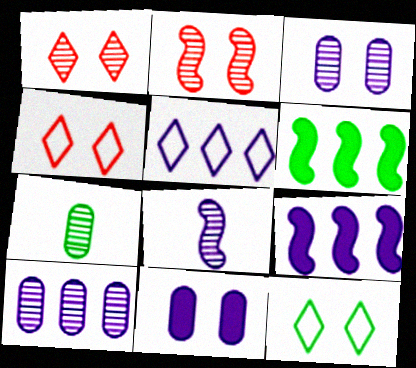[[2, 11, 12], 
[4, 7, 9], 
[5, 8, 11], 
[5, 9, 10], 
[6, 7, 12]]